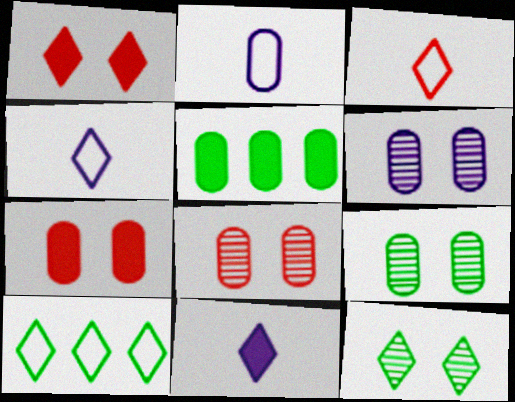[[2, 5, 8], 
[6, 8, 9]]